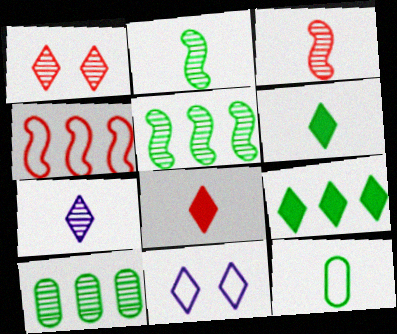[[2, 6, 12], 
[4, 11, 12]]